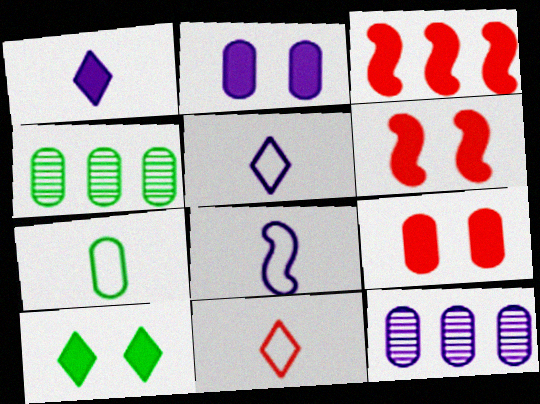[[2, 6, 10], 
[4, 5, 6], 
[7, 8, 11], 
[7, 9, 12]]